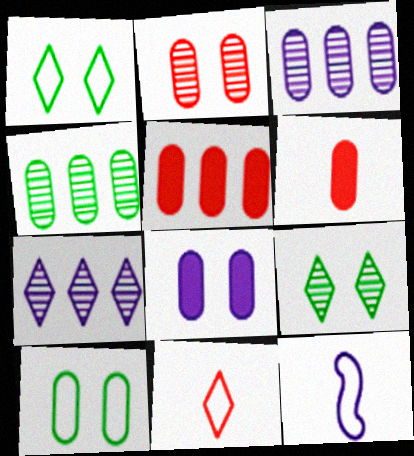[[2, 8, 10], 
[3, 6, 10], 
[5, 9, 12], 
[7, 8, 12]]